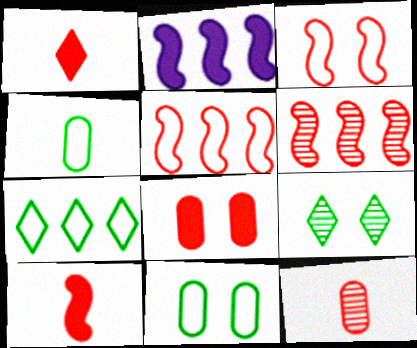[[3, 6, 10]]